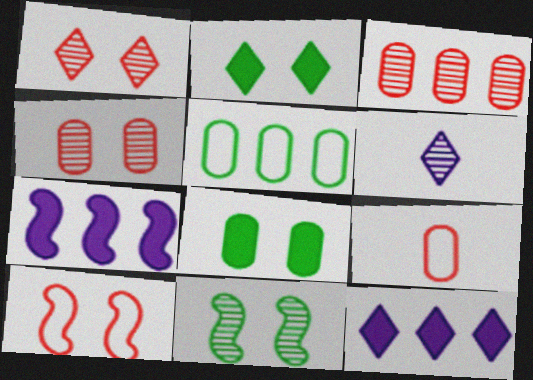[[3, 6, 11], 
[9, 11, 12]]